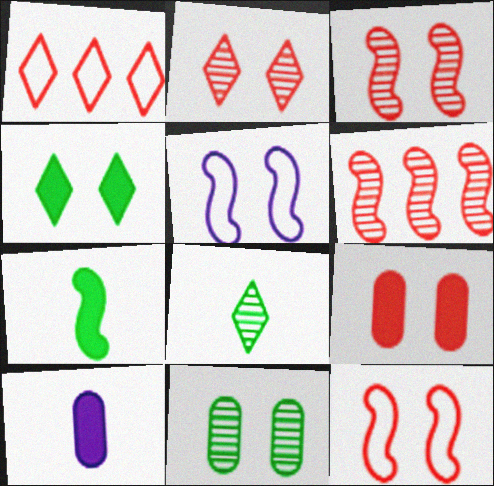[[2, 9, 12], 
[5, 6, 7]]